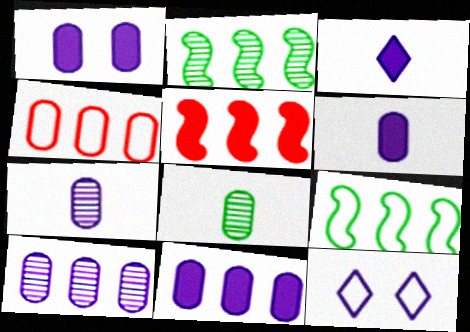[[1, 4, 8], 
[1, 6, 11], 
[5, 8, 12]]